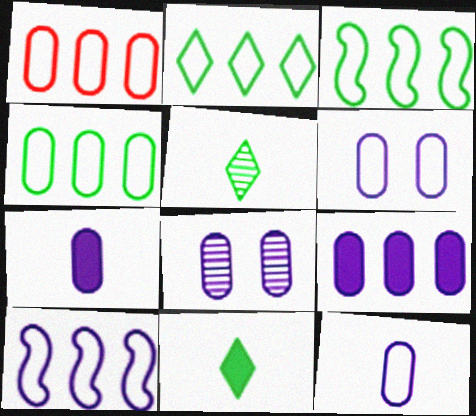[[1, 2, 10], 
[2, 3, 4], 
[8, 9, 12]]